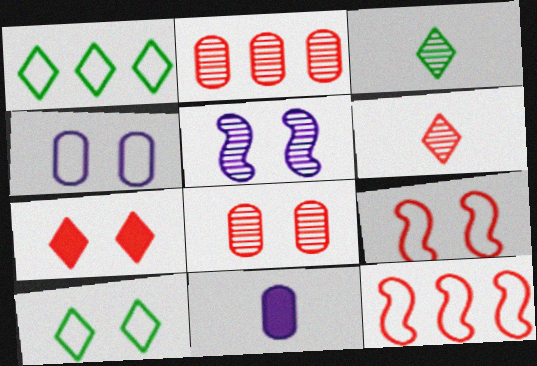[[2, 3, 5], 
[4, 9, 10], 
[7, 8, 9]]